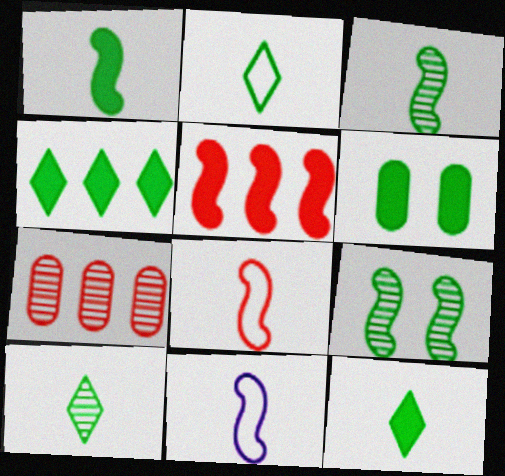[[1, 4, 6], 
[2, 10, 12], 
[5, 9, 11]]